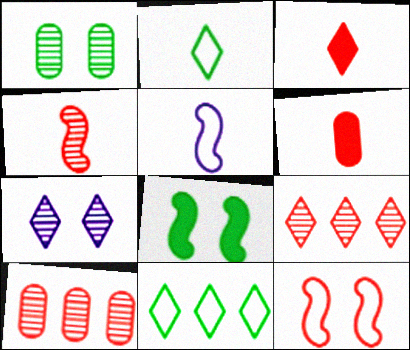[[3, 7, 11], 
[3, 10, 12], 
[6, 9, 12]]